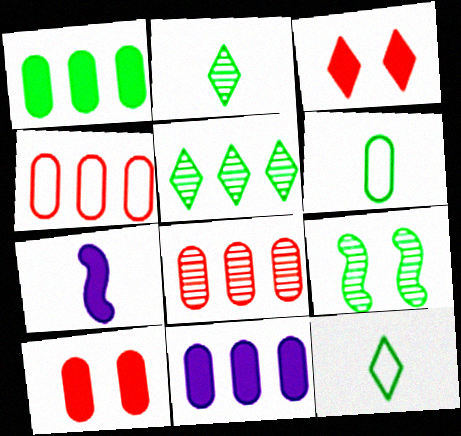[[1, 3, 7], 
[1, 9, 12]]